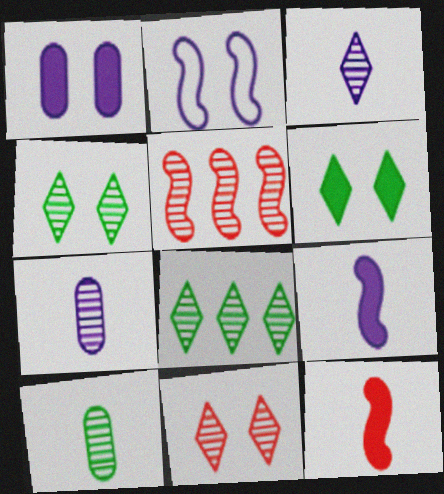[[3, 8, 11], 
[4, 5, 7]]